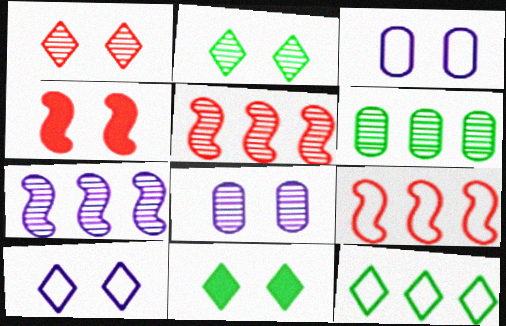[[1, 10, 11], 
[2, 3, 4]]